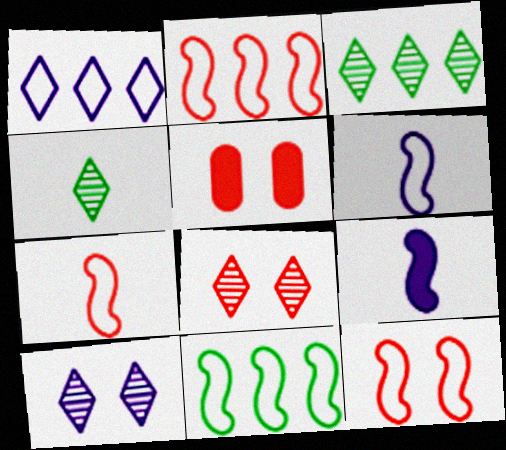[[2, 7, 12], 
[3, 5, 6], 
[5, 8, 12], 
[6, 11, 12]]